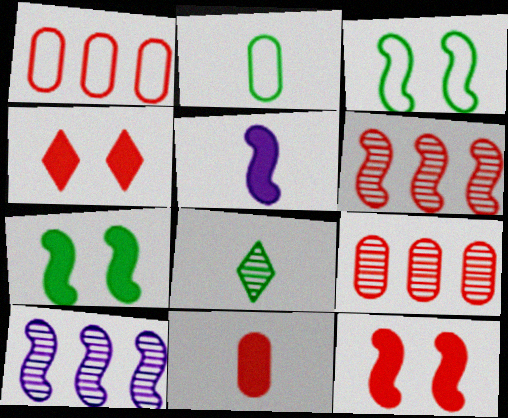[[2, 4, 10], 
[3, 5, 6]]